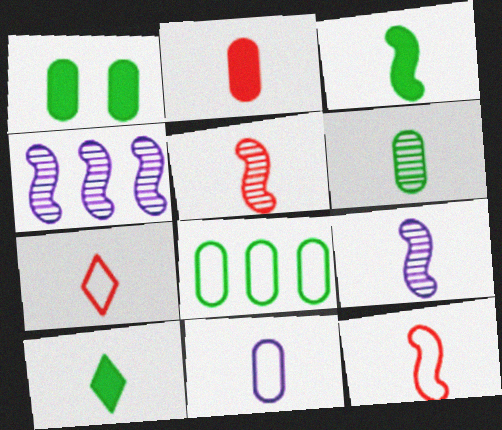[[1, 4, 7], 
[1, 6, 8], 
[2, 5, 7], 
[2, 6, 11], 
[3, 9, 12], 
[5, 10, 11]]